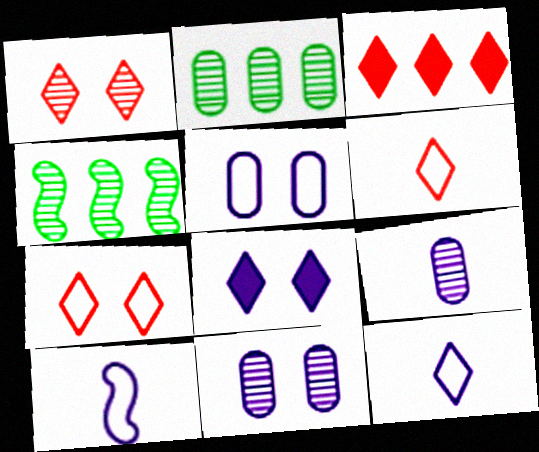[[1, 3, 6], 
[1, 4, 9]]